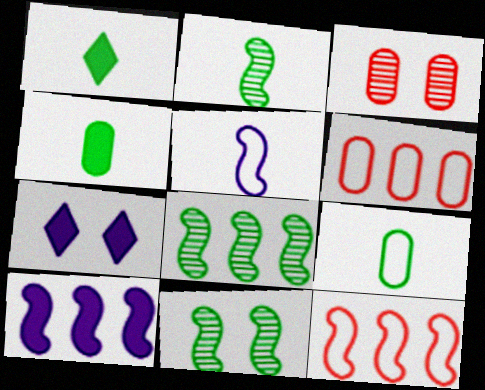[[1, 2, 9], 
[2, 6, 7], 
[2, 8, 11], 
[8, 10, 12]]